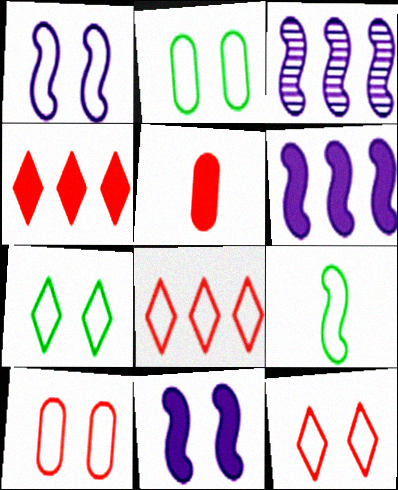[[1, 2, 12], 
[1, 7, 10], 
[3, 5, 7]]